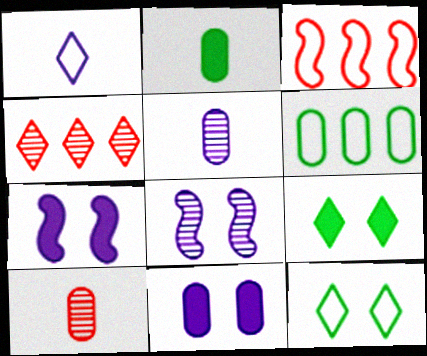[[1, 4, 9], 
[3, 5, 9], 
[6, 10, 11]]